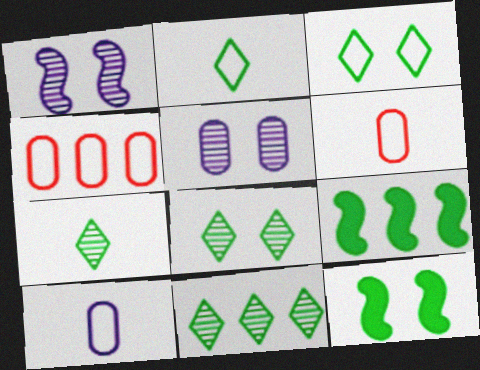[[7, 8, 11]]